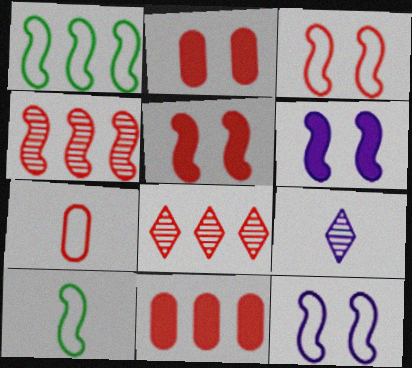[[1, 2, 9], 
[4, 6, 10], 
[5, 7, 8]]